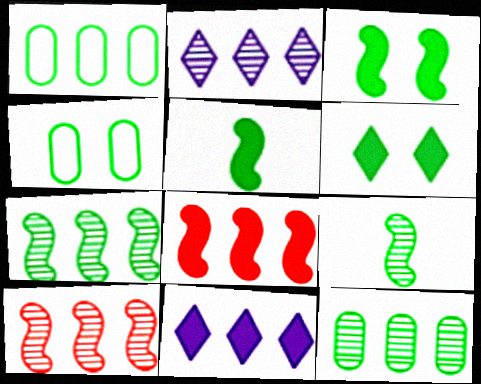[[1, 2, 8], 
[1, 6, 9], 
[1, 10, 11], 
[2, 10, 12]]